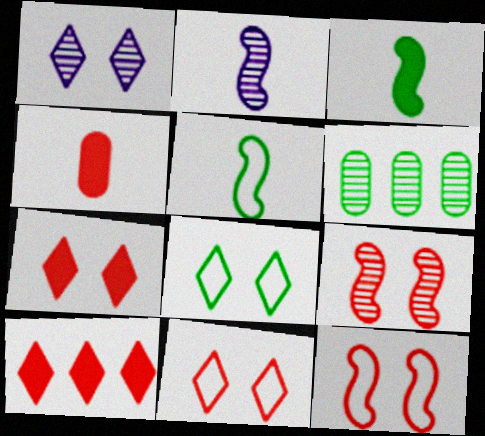[[1, 7, 8], 
[3, 6, 8]]